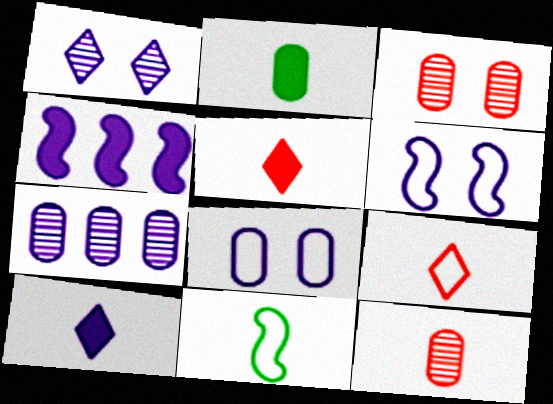[[6, 7, 10], 
[10, 11, 12]]